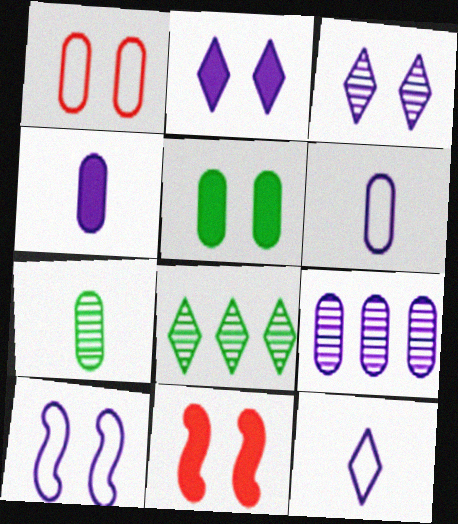[[2, 5, 11], 
[6, 8, 11]]